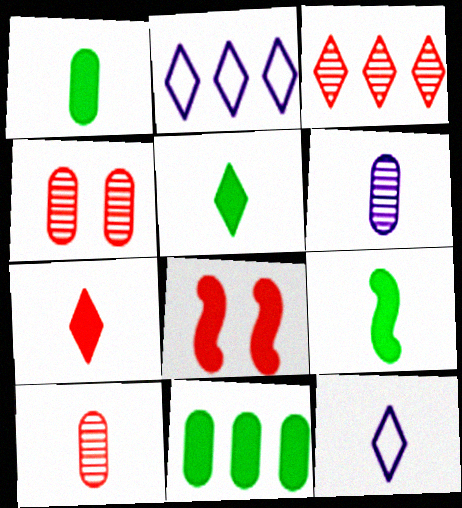[[1, 5, 9], 
[2, 4, 9], 
[9, 10, 12]]